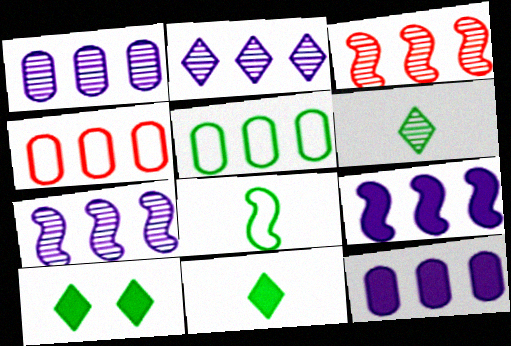[[1, 2, 7]]